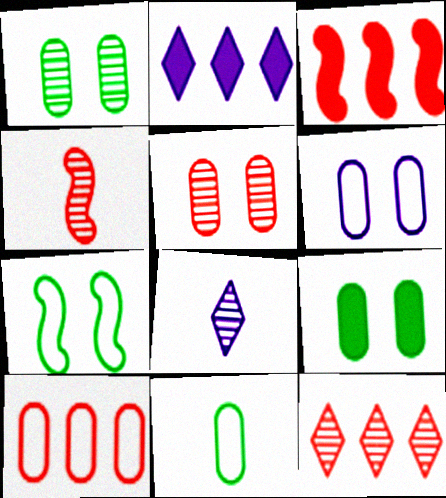[[3, 10, 12], 
[4, 5, 12], 
[5, 6, 9], 
[6, 10, 11]]